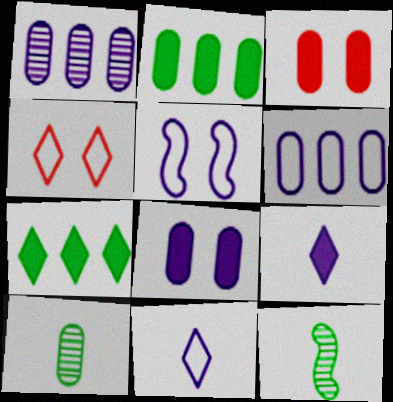[[1, 5, 9], 
[3, 6, 10], 
[5, 6, 11]]